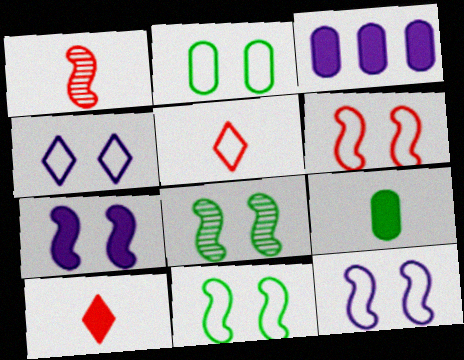[[2, 4, 6], 
[3, 5, 8], 
[6, 7, 8], 
[6, 11, 12]]